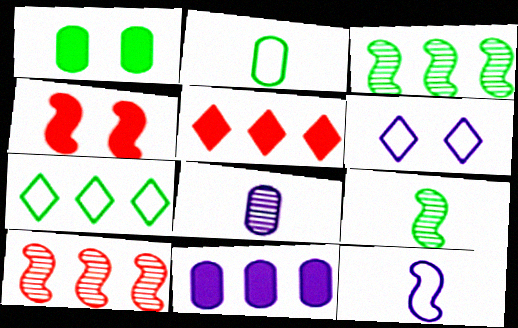[[1, 7, 9], 
[3, 4, 12], 
[4, 7, 8], 
[7, 10, 11]]